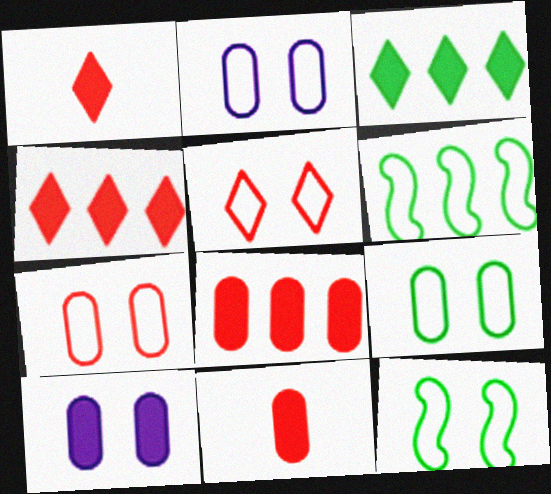[[2, 5, 12], 
[2, 7, 9]]